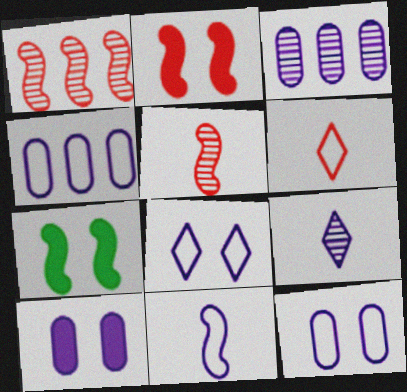[[1, 7, 11], 
[3, 6, 7], 
[4, 8, 11]]